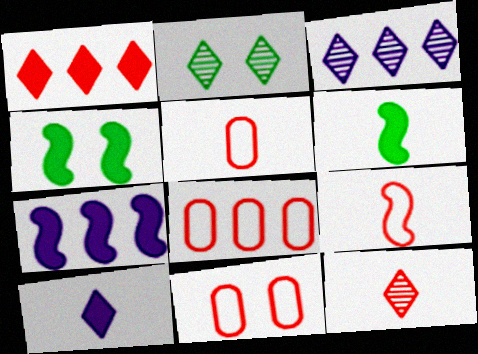[[2, 3, 12], 
[2, 5, 7], 
[3, 4, 5], 
[3, 6, 11], 
[5, 8, 11]]